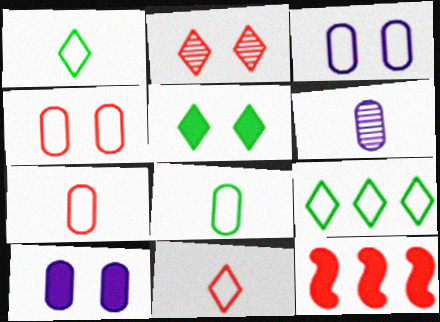[[2, 7, 12]]